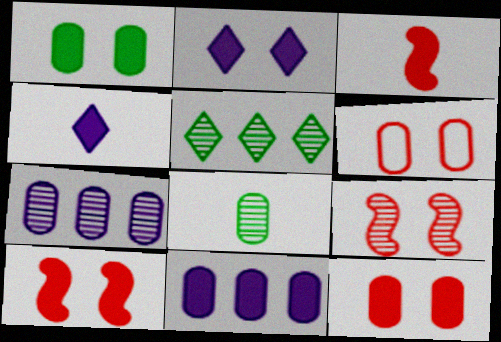[[1, 2, 10], 
[6, 8, 11]]